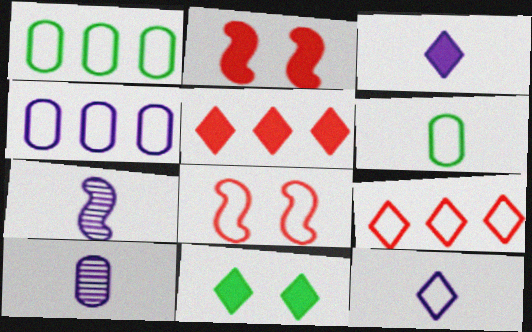[[1, 8, 12], 
[3, 5, 11]]